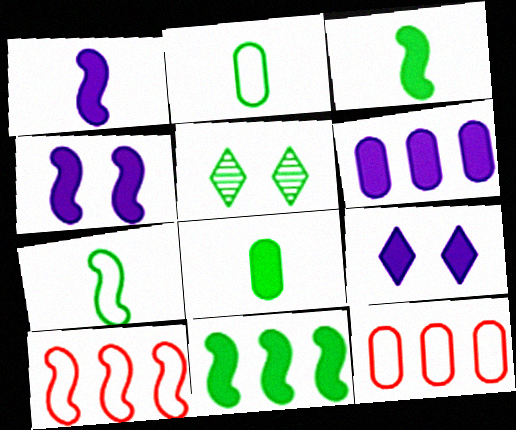[[1, 5, 12], 
[1, 6, 9], 
[2, 5, 11]]